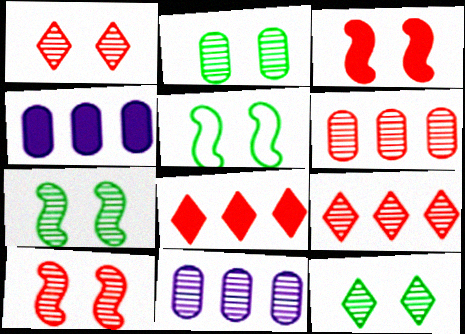[[2, 7, 12]]